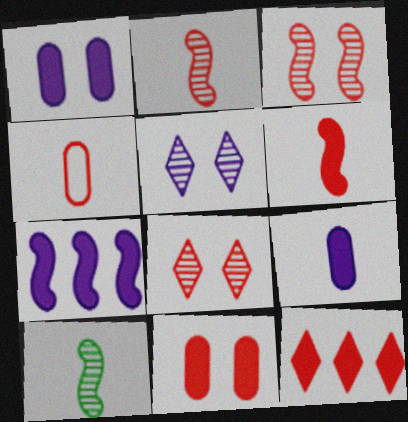[[3, 4, 12], 
[6, 11, 12]]